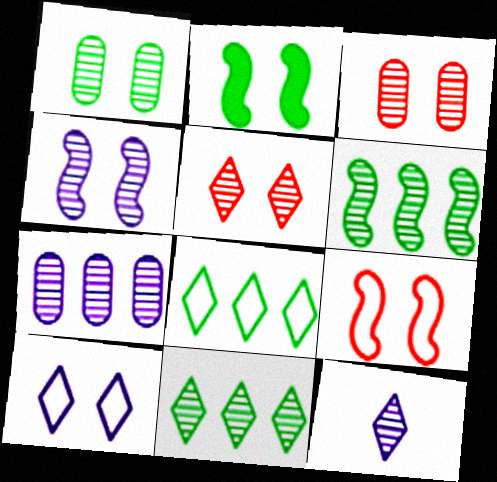[[1, 4, 5], 
[2, 3, 10], 
[2, 4, 9], 
[3, 6, 12], 
[4, 7, 12], 
[5, 11, 12]]